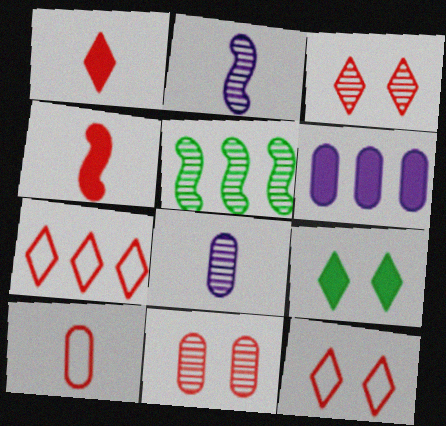[[1, 3, 7], 
[3, 5, 8], 
[4, 6, 9], 
[4, 7, 11], 
[5, 6, 7]]